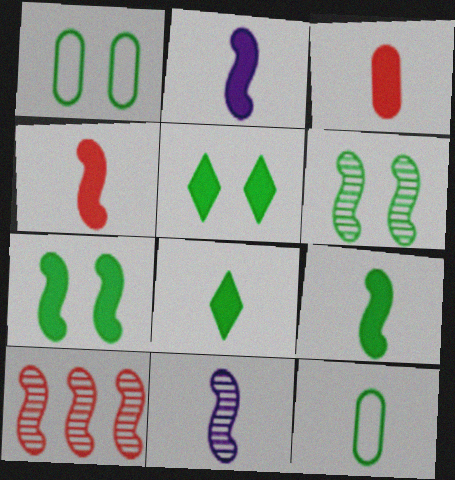[[1, 5, 6], 
[2, 3, 8], 
[2, 4, 9], 
[6, 10, 11]]